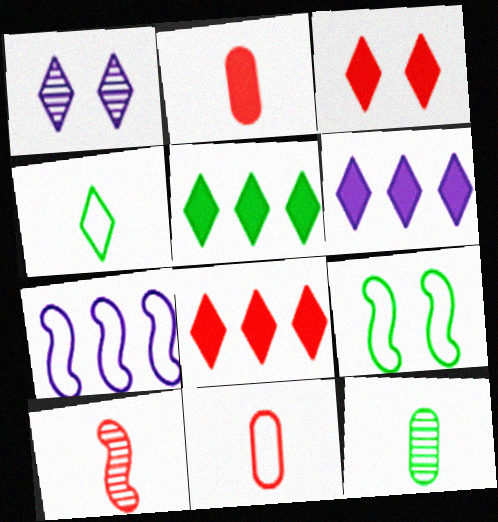[[1, 4, 8], 
[3, 7, 12], 
[5, 6, 8], 
[5, 9, 12]]